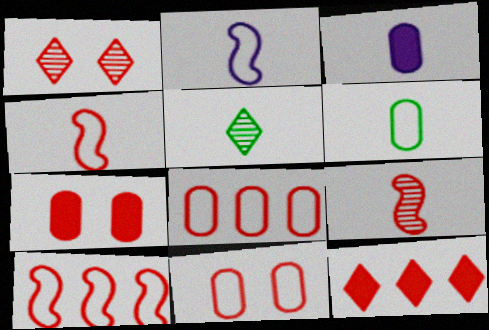[[3, 4, 5], 
[9, 11, 12]]